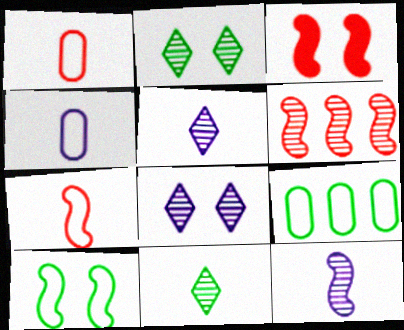[[3, 5, 9], 
[3, 6, 7]]